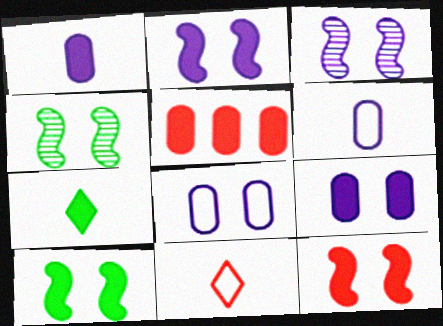[[2, 5, 7], 
[2, 10, 12]]